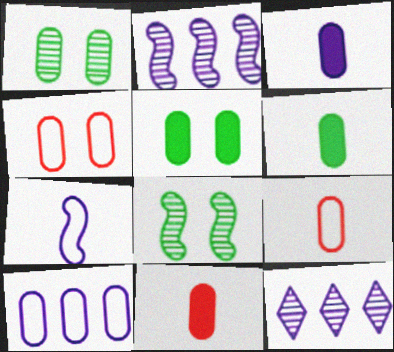[[1, 10, 11], 
[3, 6, 11]]